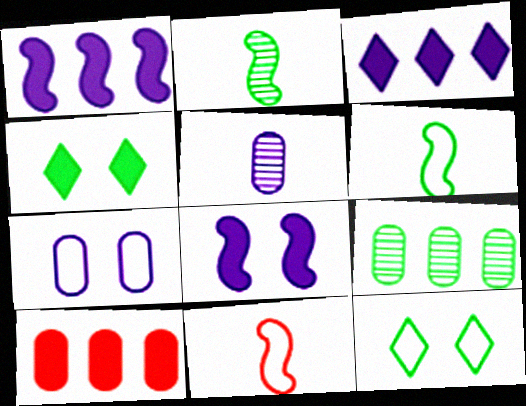[[4, 6, 9]]